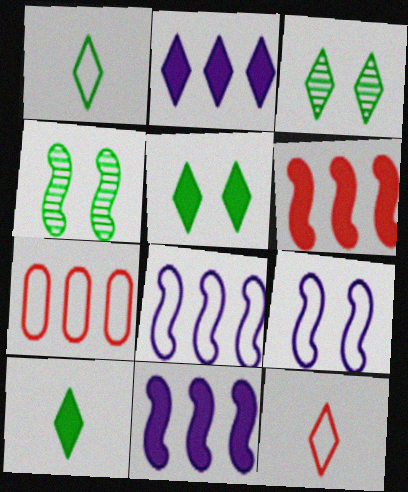[[1, 7, 9], 
[2, 3, 12]]